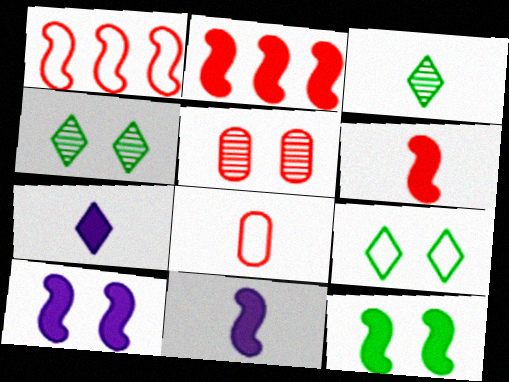[[2, 11, 12], 
[3, 8, 11], 
[5, 9, 10]]